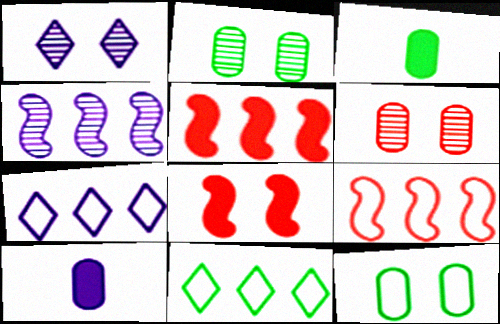[[1, 3, 9], 
[1, 8, 12]]